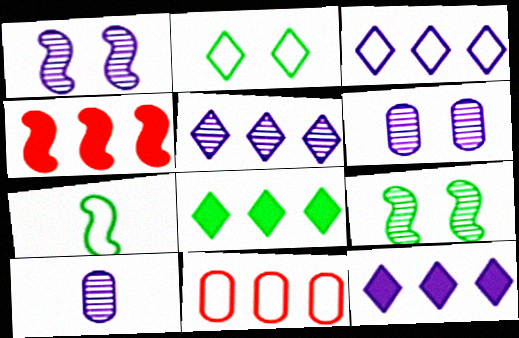[[1, 4, 7], 
[1, 5, 10], 
[2, 4, 10], 
[3, 5, 12]]